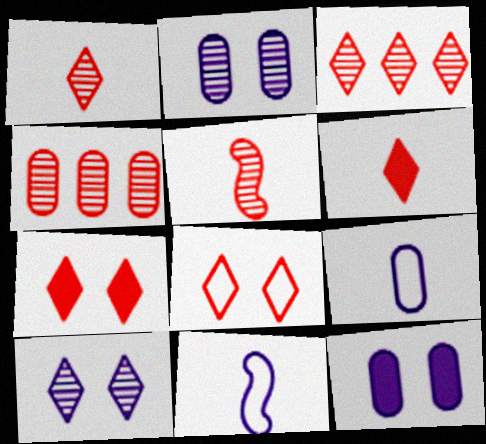[[3, 6, 8]]